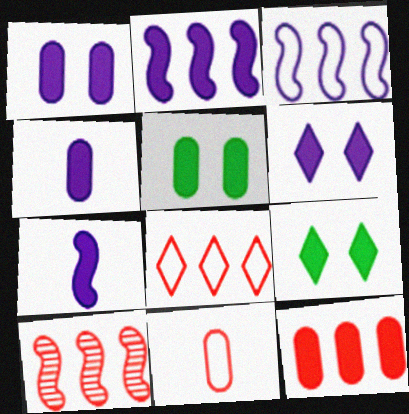[[2, 4, 6], 
[4, 5, 12], 
[7, 9, 12], 
[8, 10, 12]]